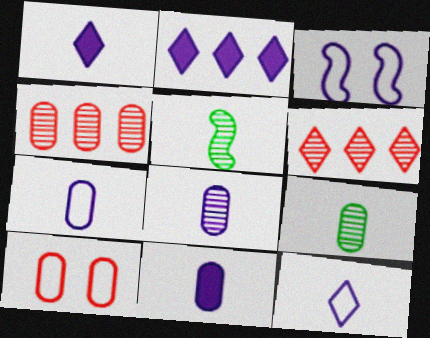[[2, 3, 8], 
[2, 5, 10], 
[7, 8, 11]]